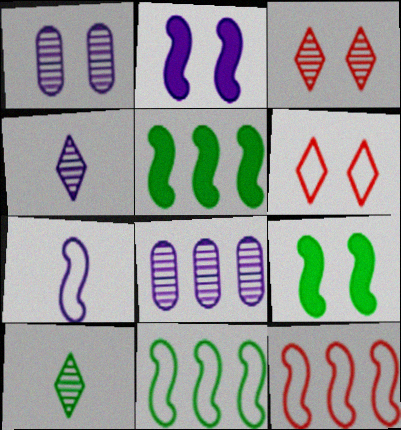[[1, 6, 9]]